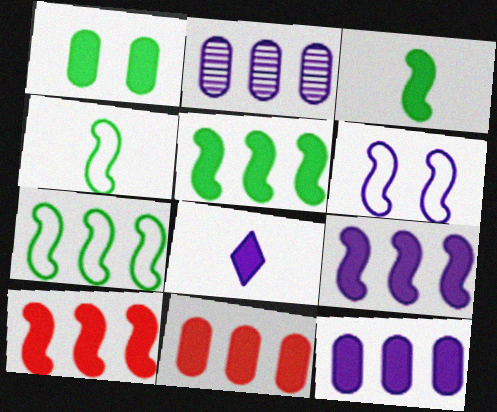[[1, 8, 10], 
[2, 6, 8], 
[5, 9, 10]]